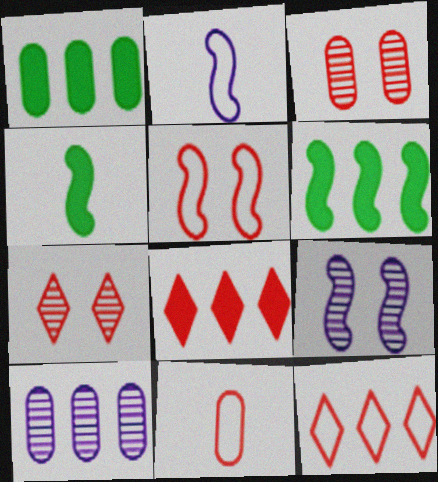[[1, 2, 7], 
[5, 11, 12], 
[6, 10, 12]]